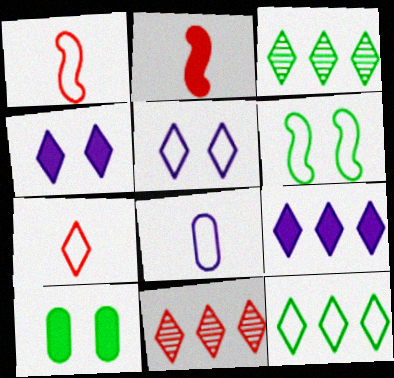[[2, 9, 10], 
[3, 4, 7], 
[5, 7, 12], 
[9, 11, 12]]